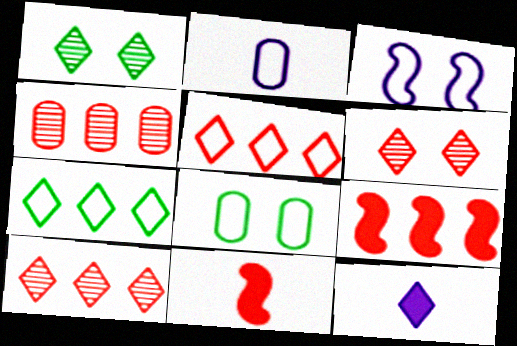[[1, 2, 9], 
[1, 5, 12], 
[4, 5, 9], 
[6, 7, 12]]